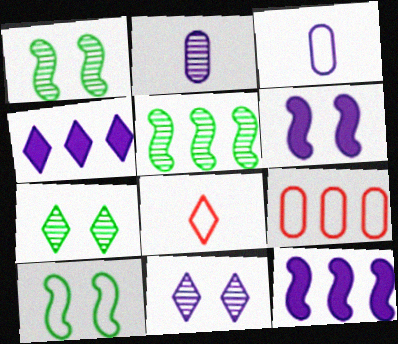[[3, 11, 12], 
[4, 5, 9], 
[4, 7, 8]]